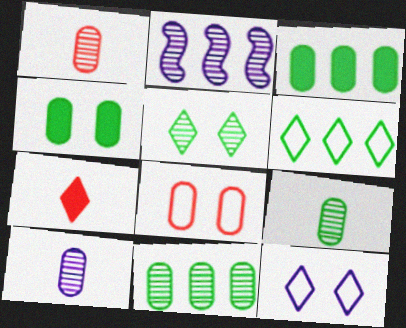[[1, 2, 5], 
[1, 9, 10], 
[3, 8, 10]]